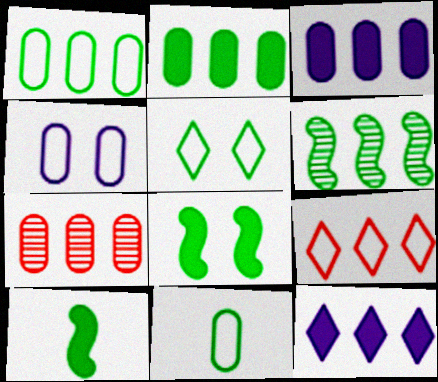[[1, 3, 7], 
[3, 6, 9]]